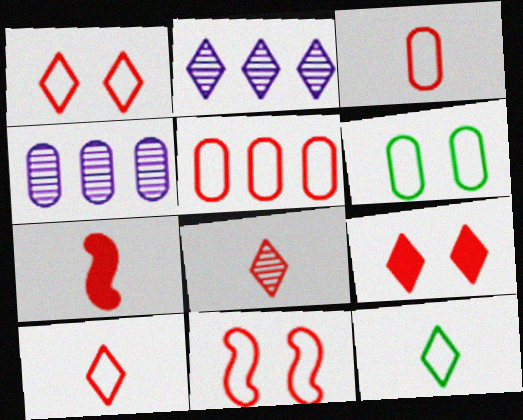[[2, 6, 7], 
[2, 9, 12], 
[3, 7, 8], 
[5, 10, 11]]